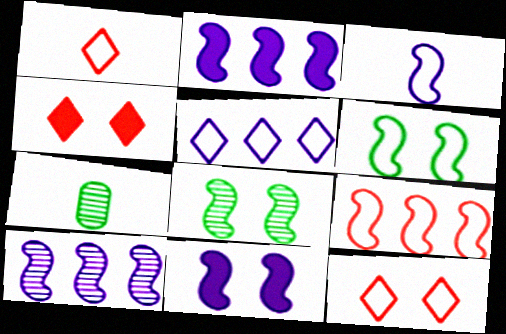[[2, 7, 12], 
[3, 6, 9], 
[3, 10, 11]]